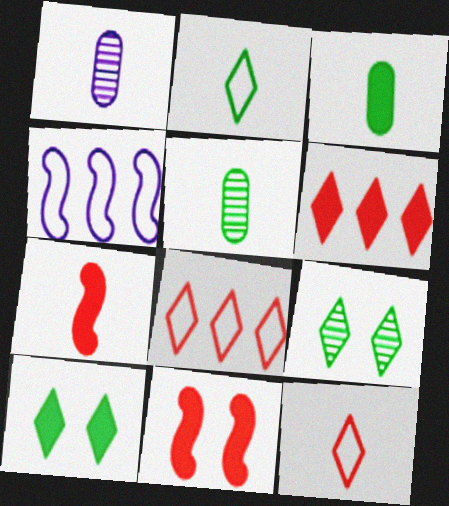[[1, 2, 7]]